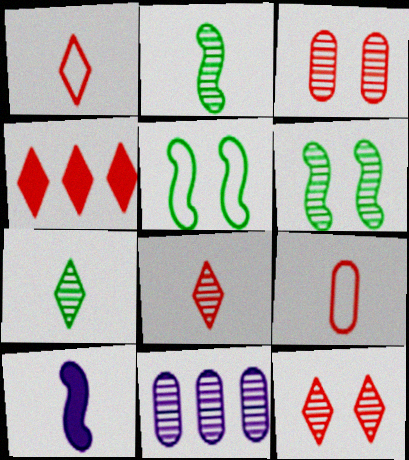[[1, 4, 12], 
[2, 11, 12], 
[6, 8, 11], 
[7, 9, 10]]